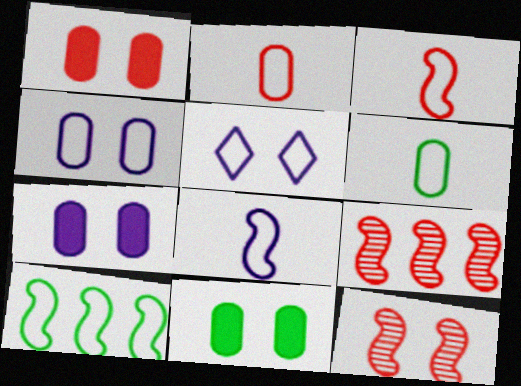[[1, 7, 11], 
[2, 5, 10], 
[5, 11, 12]]